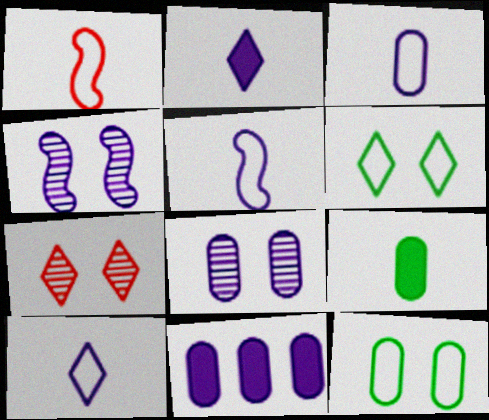[[3, 5, 10], 
[3, 8, 11], 
[4, 10, 11]]